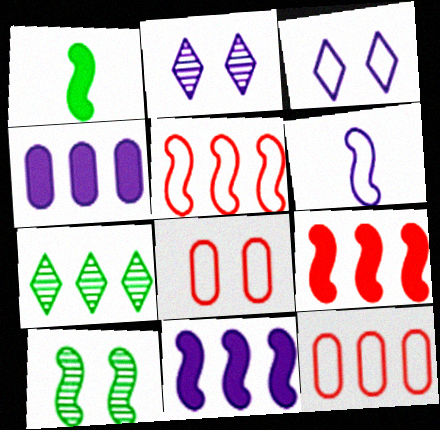[[1, 2, 12], 
[2, 4, 6], 
[4, 5, 7], 
[6, 9, 10], 
[7, 11, 12]]